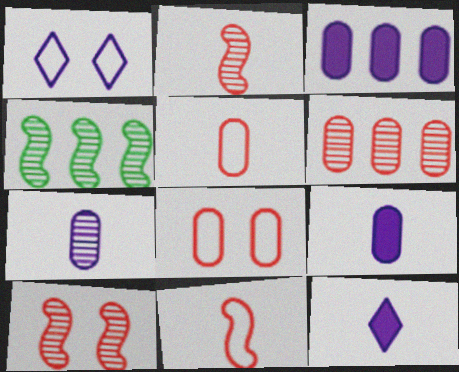[[4, 8, 12]]